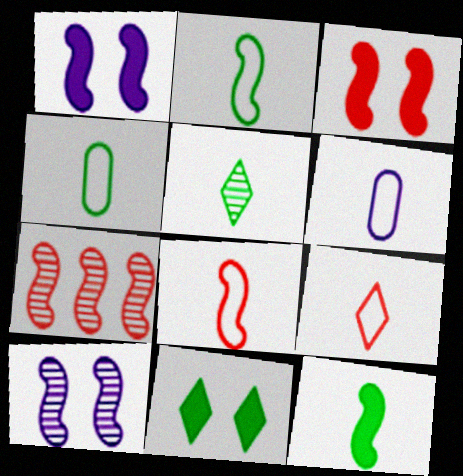[[1, 2, 7], 
[2, 6, 9], 
[3, 7, 8], 
[4, 5, 12], 
[6, 7, 11]]